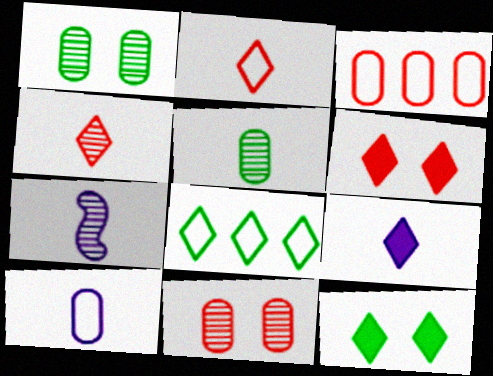[[3, 7, 12], 
[4, 5, 7], 
[7, 9, 10]]